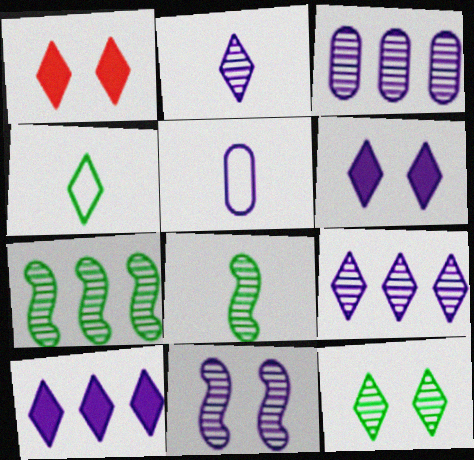[[1, 4, 9], 
[1, 5, 7], 
[2, 3, 11], 
[5, 10, 11]]